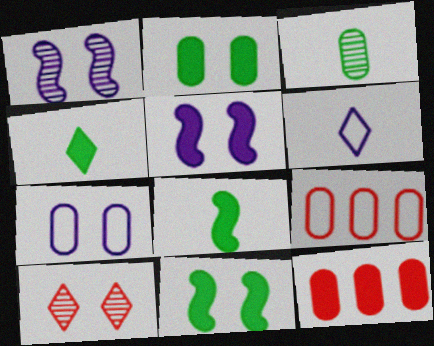[[1, 4, 9], 
[3, 7, 12], 
[4, 5, 12], 
[7, 10, 11]]